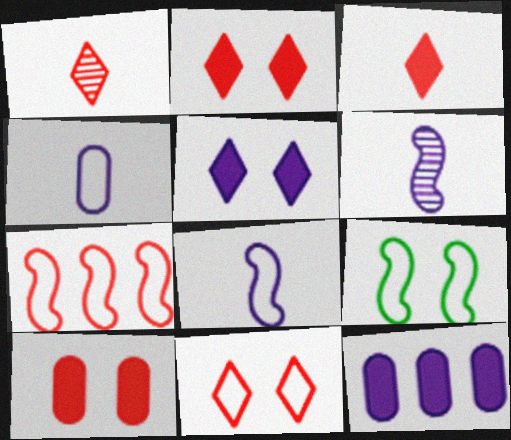[[1, 7, 10], 
[1, 9, 12], 
[7, 8, 9]]